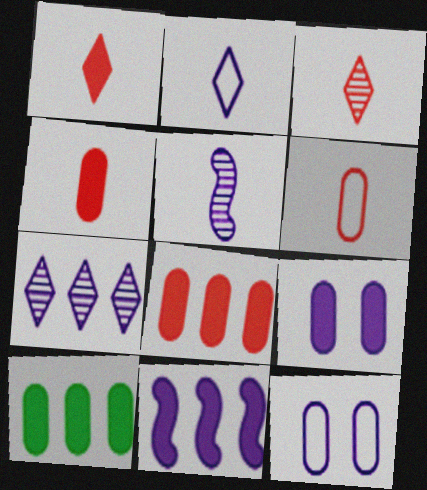[[4, 9, 10]]